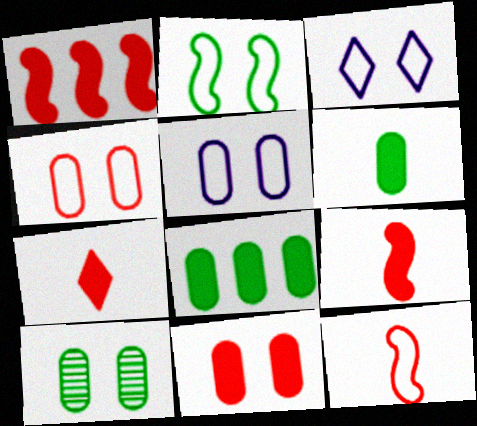[[1, 7, 11], 
[2, 3, 4], 
[5, 10, 11]]